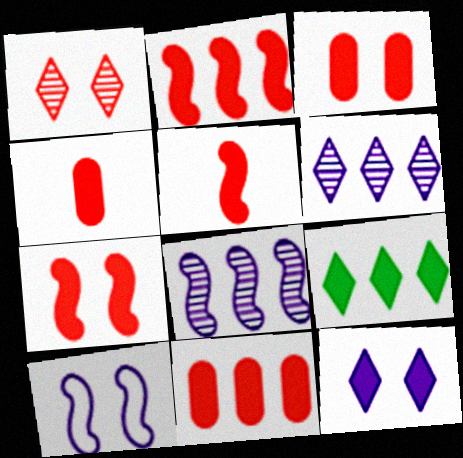[[2, 5, 7], 
[3, 4, 11]]